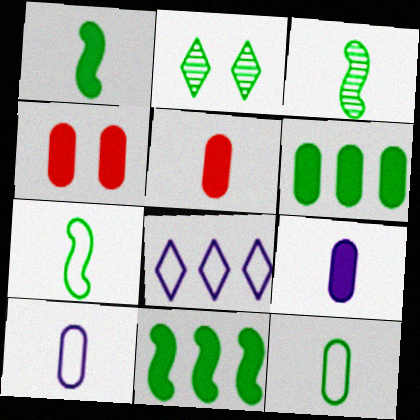[[1, 3, 7], 
[2, 6, 7], 
[2, 11, 12], 
[3, 4, 8], 
[4, 6, 9]]